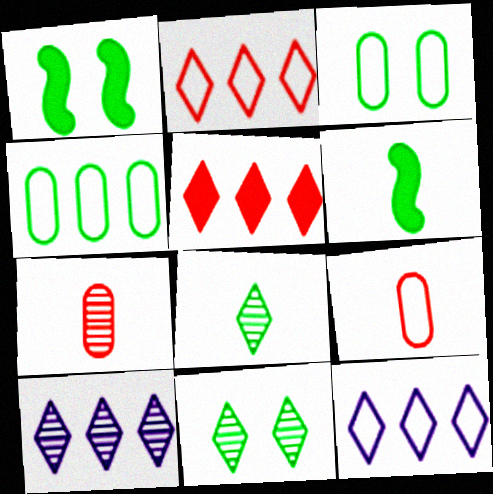[[1, 3, 11], 
[1, 4, 8], 
[1, 7, 12], 
[1, 9, 10], 
[4, 6, 11]]